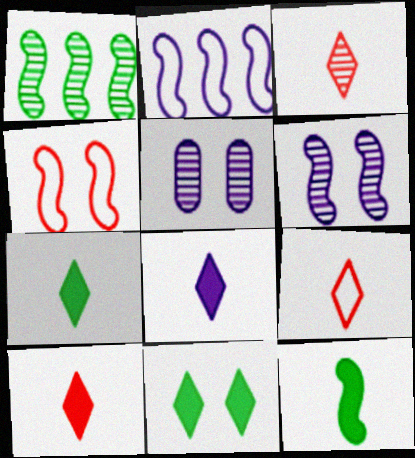[[1, 3, 5], 
[2, 5, 8], 
[3, 9, 10], 
[4, 5, 11], 
[7, 8, 10]]